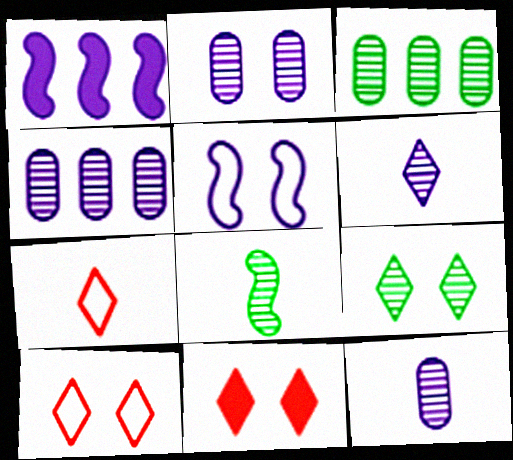[[2, 4, 12], 
[3, 8, 9]]